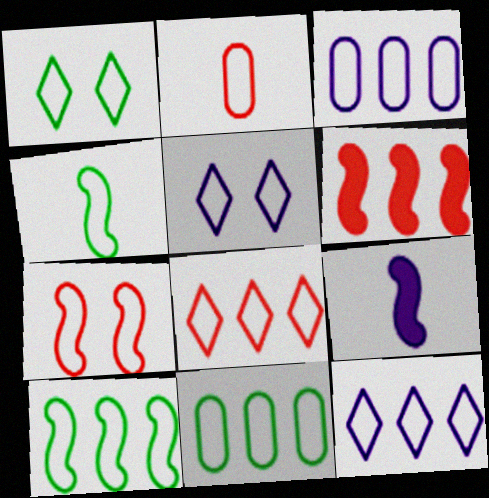[[1, 4, 11], 
[2, 5, 10], 
[2, 7, 8], 
[3, 8, 10]]